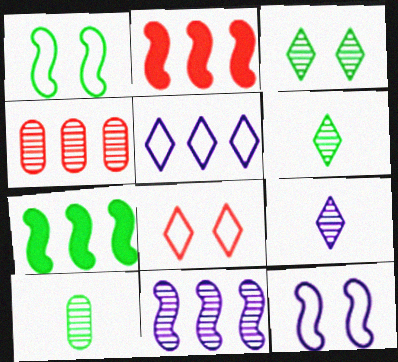[[4, 5, 7]]